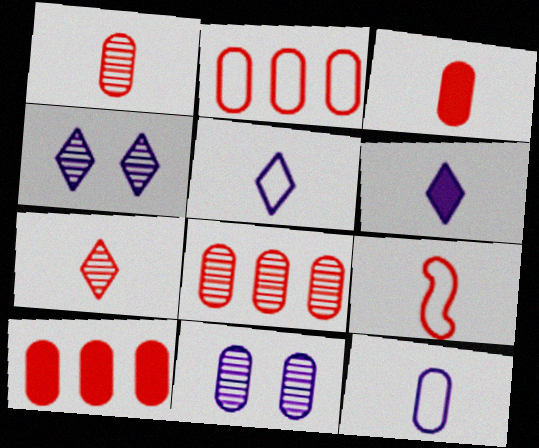[[2, 8, 10], 
[3, 7, 9]]